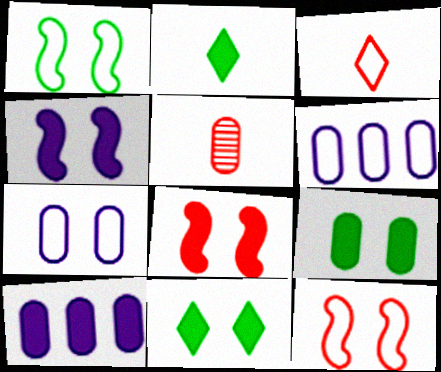[[1, 3, 6], 
[2, 8, 10], 
[5, 6, 9]]